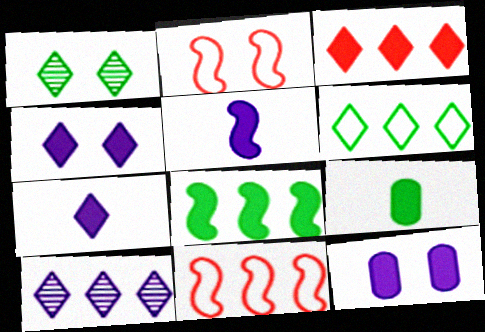[[1, 2, 12], 
[2, 9, 10], 
[3, 6, 10]]